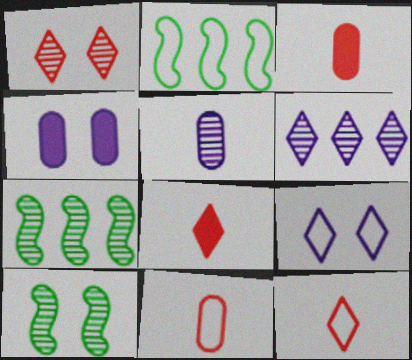[[1, 5, 7], 
[2, 9, 11], 
[3, 7, 9], 
[4, 7, 12]]